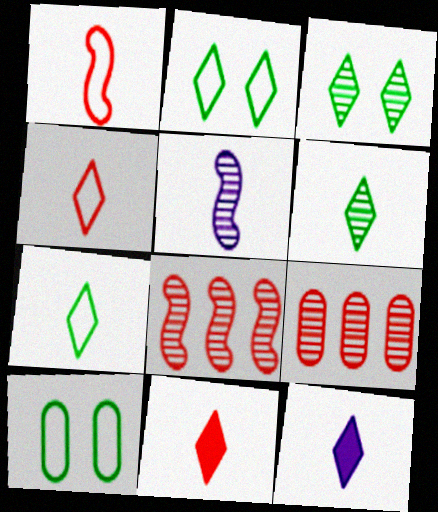[[3, 5, 9], 
[4, 6, 12], 
[8, 10, 12]]